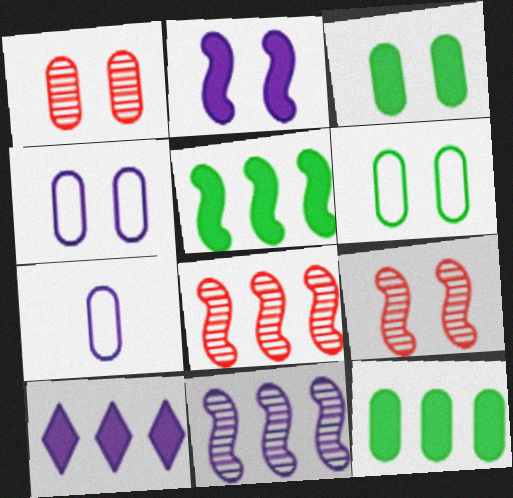[[1, 3, 4], 
[1, 7, 12]]